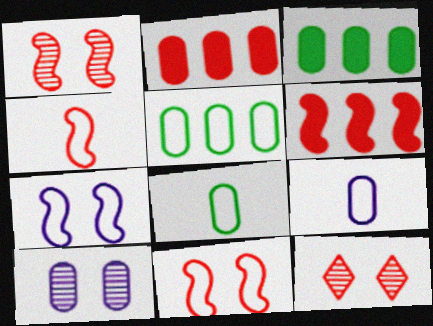[[1, 4, 6], 
[2, 4, 12], 
[2, 8, 10]]